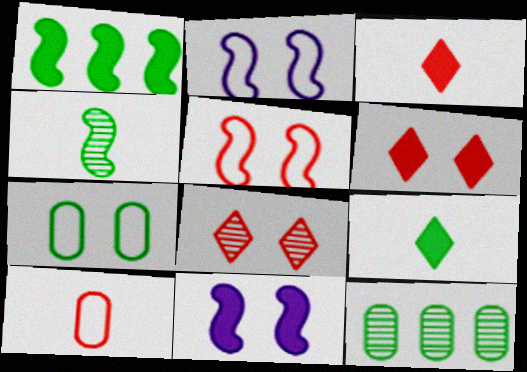[[2, 3, 12], 
[7, 8, 11]]